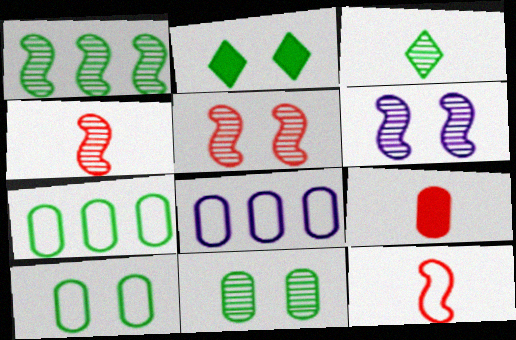[[1, 3, 11], 
[1, 4, 6], 
[2, 4, 8], 
[8, 9, 11]]